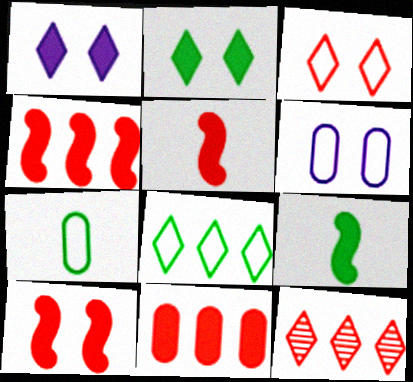[[1, 9, 11], 
[4, 5, 10], 
[6, 9, 12]]